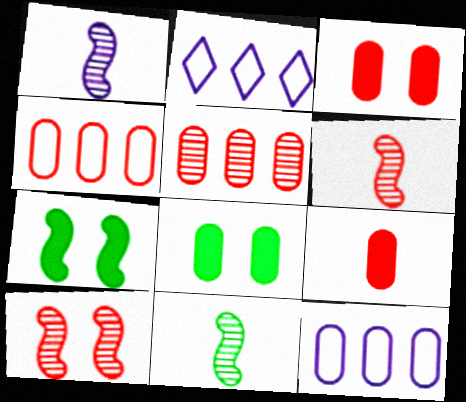[[1, 6, 11], 
[2, 3, 11], 
[2, 6, 8]]